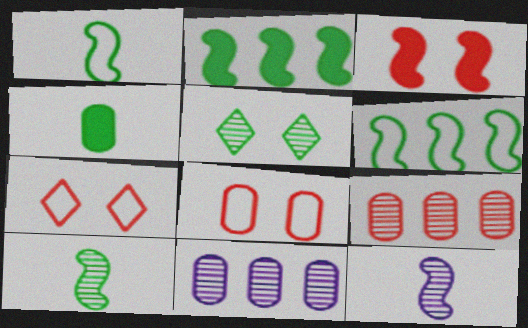[[3, 6, 12], 
[4, 5, 6], 
[4, 8, 11], 
[5, 9, 12]]